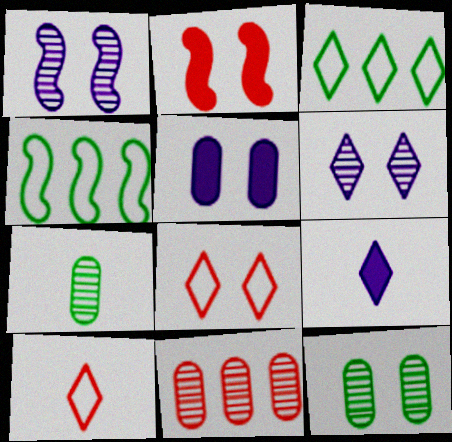[[2, 10, 11]]